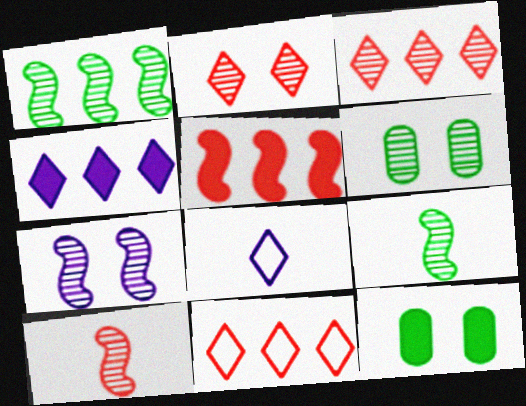[[1, 7, 10], 
[2, 6, 7], 
[5, 6, 8]]